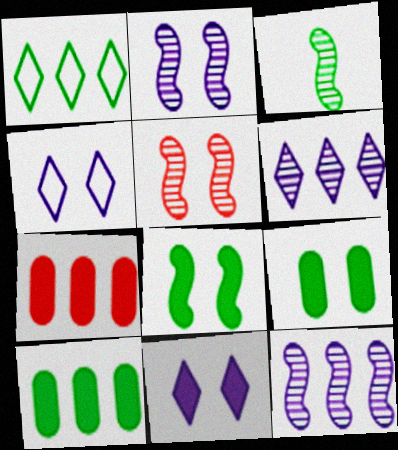[[1, 3, 9], 
[1, 7, 12], 
[3, 4, 7], 
[3, 5, 12], 
[4, 5, 9]]